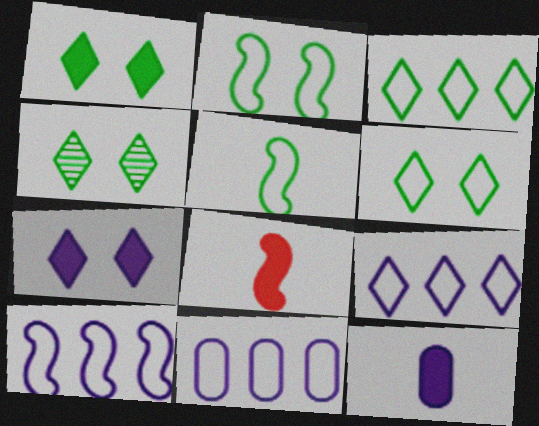[[1, 4, 6], 
[4, 8, 11], 
[9, 10, 11]]